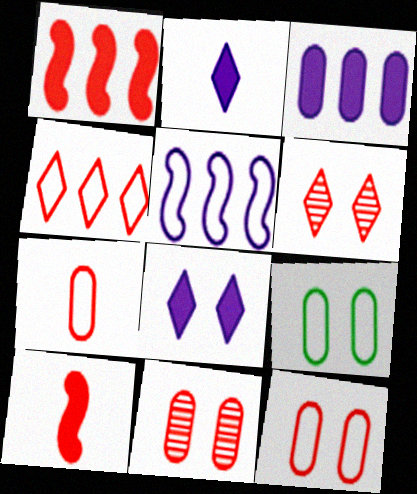[[1, 6, 7], 
[4, 10, 11]]